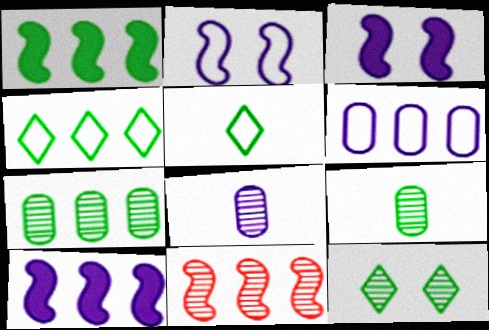[[1, 4, 7], 
[8, 11, 12]]